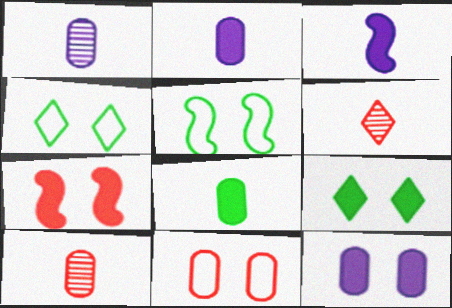[[7, 9, 12]]